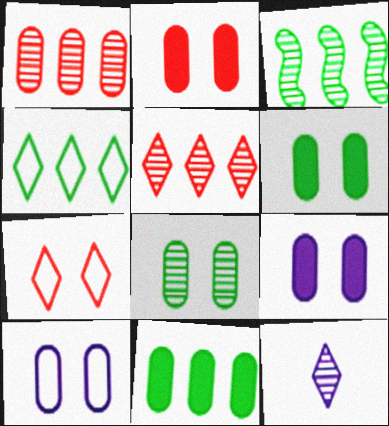[[2, 6, 9], 
[2, 8, 10], 
[3, 4, 11]]